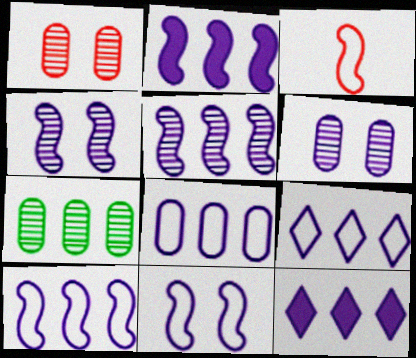[[2, 5, 10], 
[5, 8, 12], 
[8, 9, 10]]